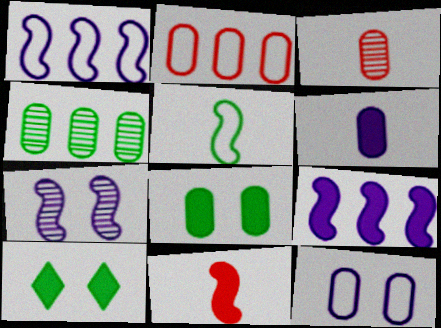[[1, 3, 10], 
[4, 5, 10]]